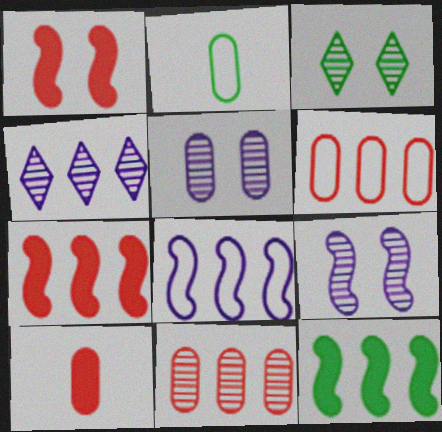[[1, 2, 4], 
[2, 3, 12], 
[3, 8, 10], 
[4, 6, 12]]